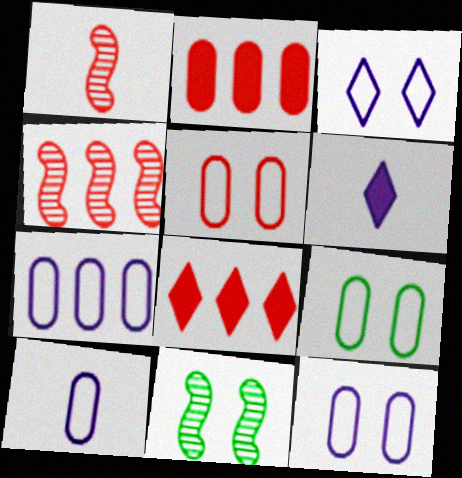[[1, 5, 8], 
[4, 6, 9], 
[5, 9, 12], 
[7, 10, 12], 
[8, 10, 11]]